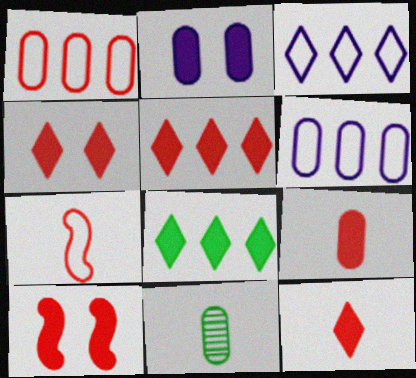[[1, 2, 11], 
[3, 10, 11], 
[4, 5, 12], 
[5, 9, 10]]